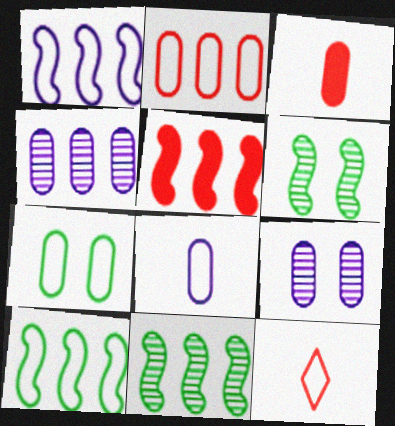[[1, 5, 11], 
[1, 7, 12], 
[2, 7, 8], 
[3, 4, 7]]